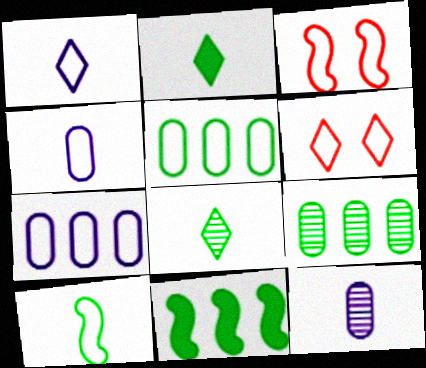[[1, 3, 5], 
[6, 7, 10], 
[6, 11, 12]]